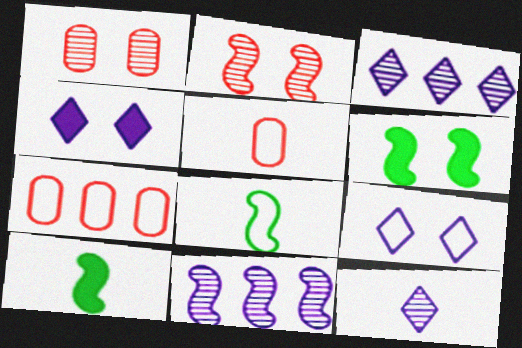[[1, 6, 9], 
[3, 5, 6], 
[5, 10, 12], 
[6, 7, 12], 
[7, 8, 9]]